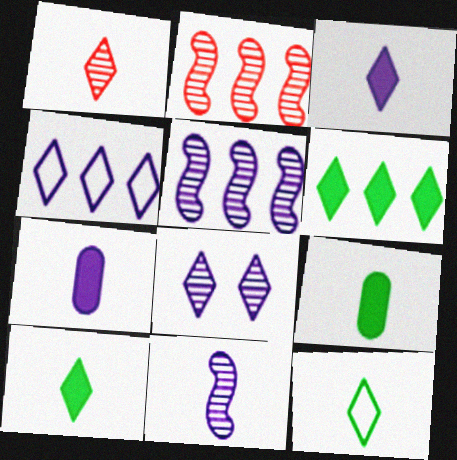[[1, 3, 12], 
[3, 4, 8]]